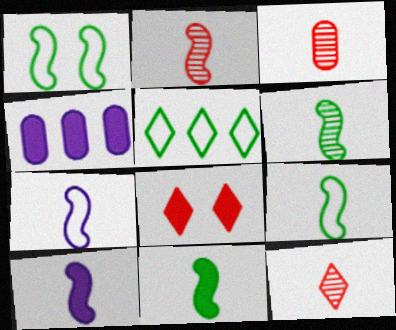[[1, 4, 12], 
[2, 3, 12], 
[2, 7, 11], 
[2, 9, 10], 
[4, 8, 11], 
[6, 9, 11]]